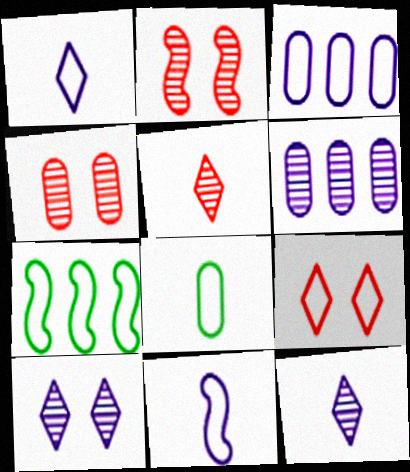[]